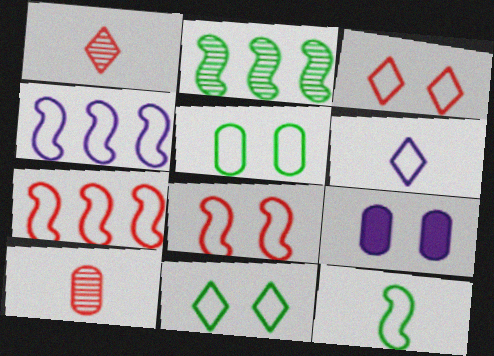[[4, 8, 12], 
[5, 6, 7]]